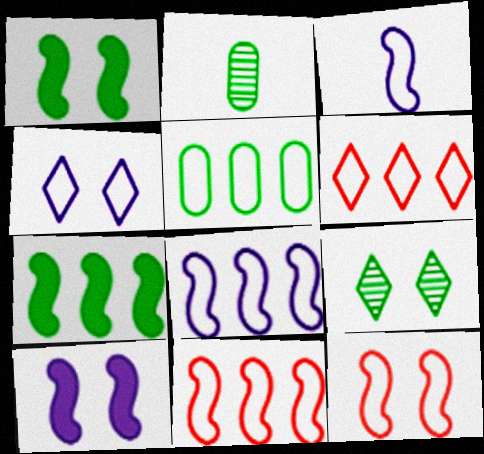[[2, 6, 10], 
[5, 6, 8]]